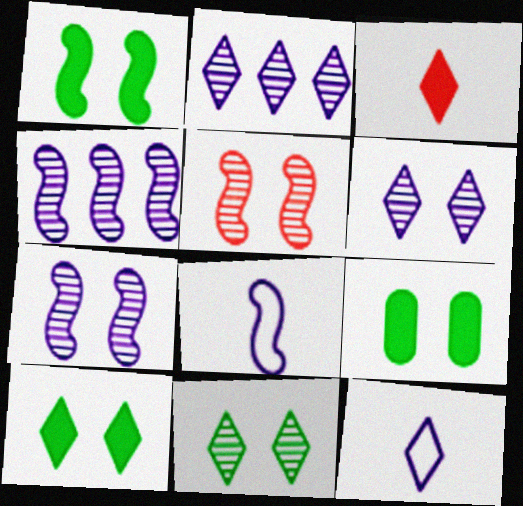[[1, 9, 10]]